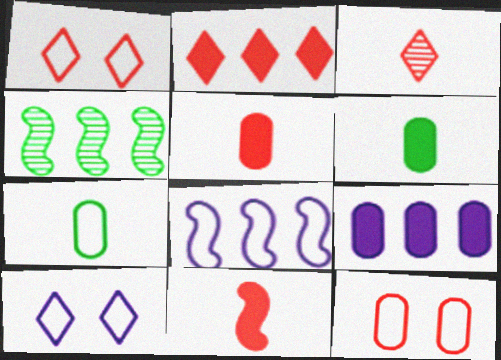[[1, 2, 3], 
[1, 7, 8], 
[4, 5, 10]]